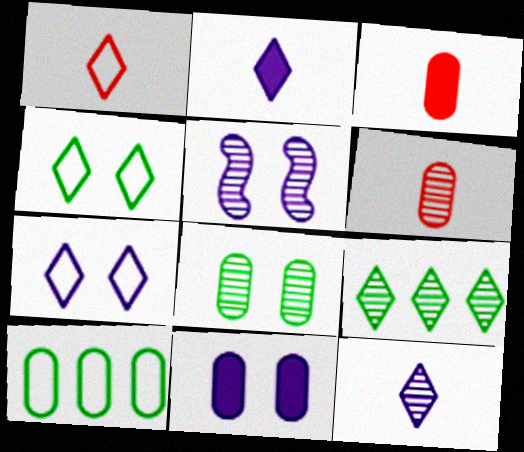[[5, 6, 9], 
[5, 7, 11], 
[6, 10, 11]]